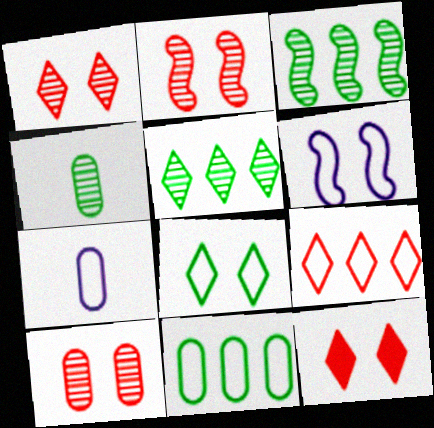[[1, 2, 10], 
[3, 7, 12]]